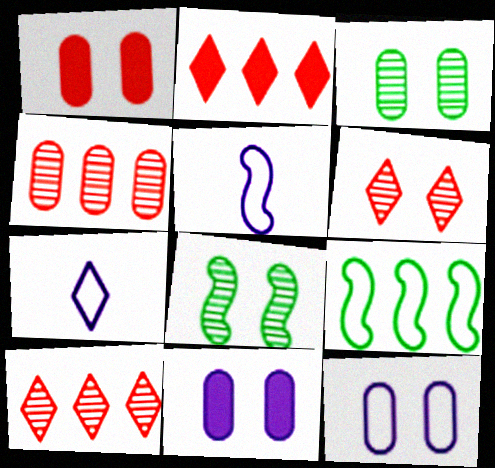[[1, 3, 12], 
[2, 3, 5]]